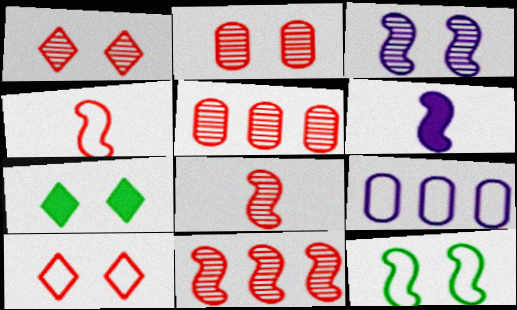[[1, 5, 8], 
[6, 11, 12], 
[7, 8, 9]]